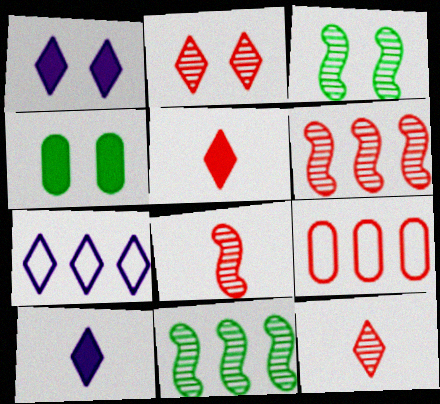[[3, 9, 10], 
[4, 7, 8]]